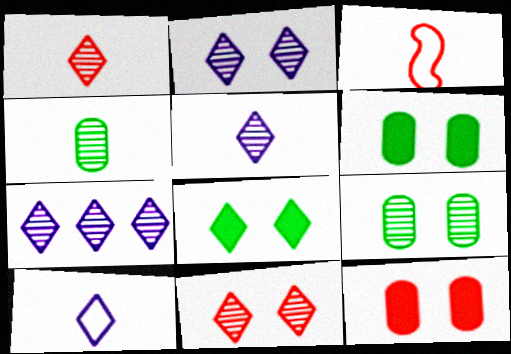[[2, 5, 7], 
[3, 6, 7]]